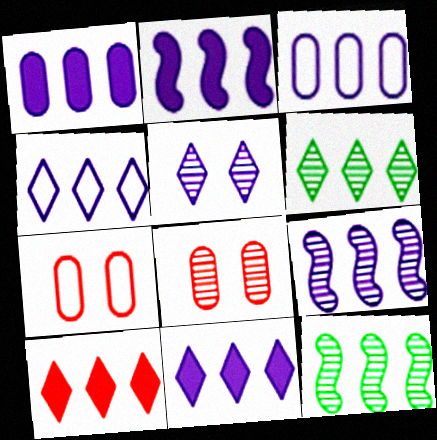[[1, 2, 11], 
[1, 4, 9], 
[3, 9, 11], 
[3, 10, 12], 
[4, 6, 10]]